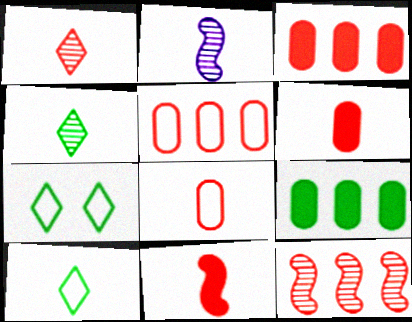[[1, 8, 11], 
[2, 3, 7], 
[2, 6, 10]]